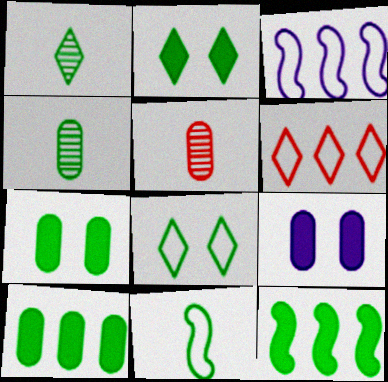[[2, 3, 5], 
[4, 8, 12]]